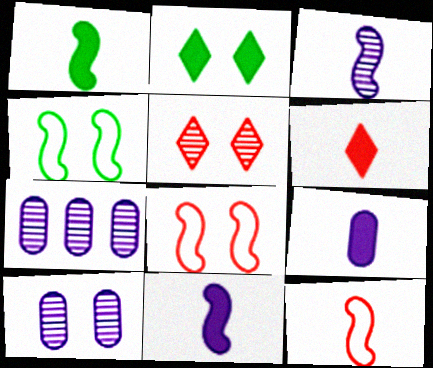[[1, 3, 12], 
[1, 6, 9], 
[2, 7, 12], 
[2, 8, 10], 
[4, 6, 7]]